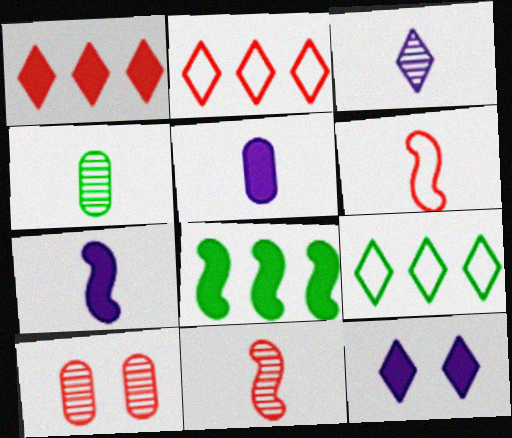[[1, 6, 10], 
[3, 4, 11], 
[7, 9, 10]]